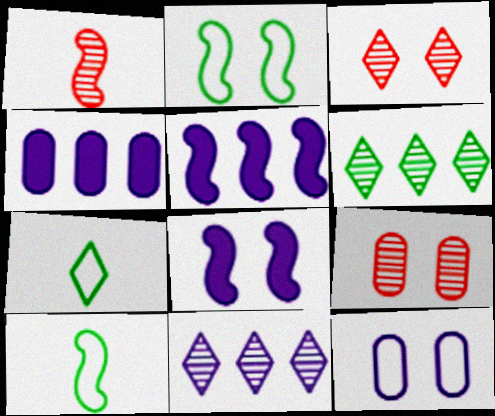[[1, 2, 5], 
[3, 4, 10], 
[5, 7, 9]]